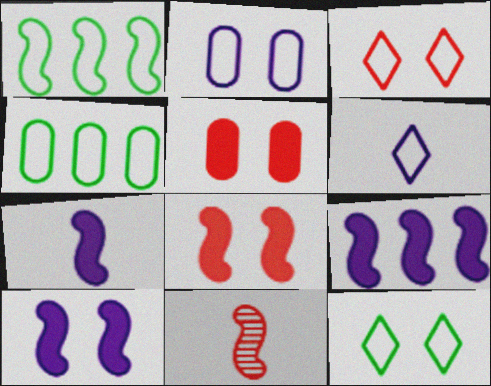[[1, 10, 11], 
[7, 9, 10]]